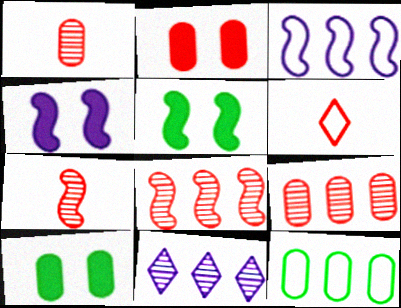[[2, 6, 8], 
[3, 5, 7]]